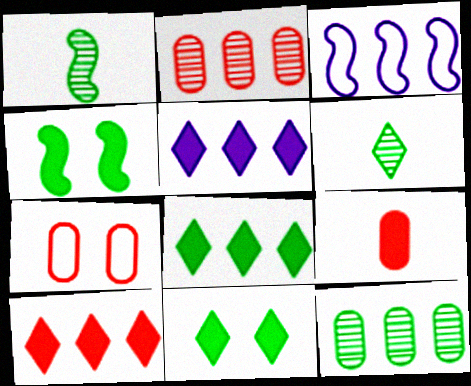[[1, 5, 7], 
[2, 3, 8], 
[2, 7, 9], 
[3, 10, 12], 
[4, 5, 9], 
[5, 8, 10]]